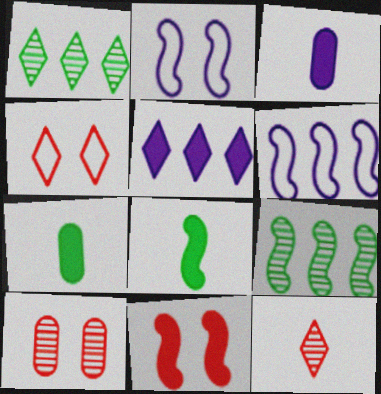[[3, 4, 9], 
[4, 10, 11], 
[5, 7, 11]]